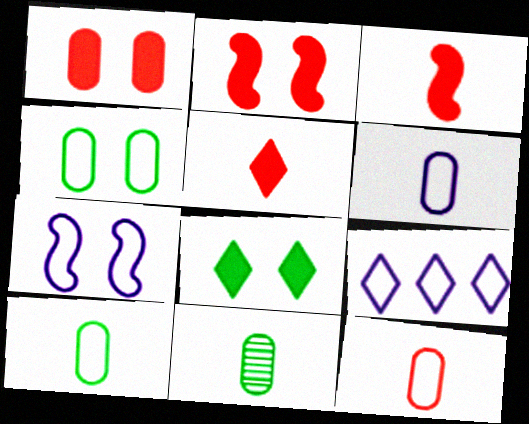[[2, 9, 11], 
[6, 7, 9], 
[6, 10, 12]]